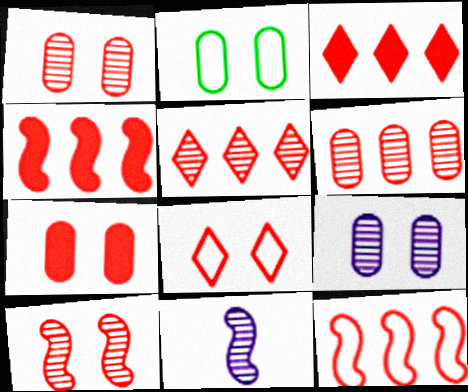[[2, 3, 11], 
[2, 7, 9], 
[3, 6, 12], 
[7, 8, 10]]